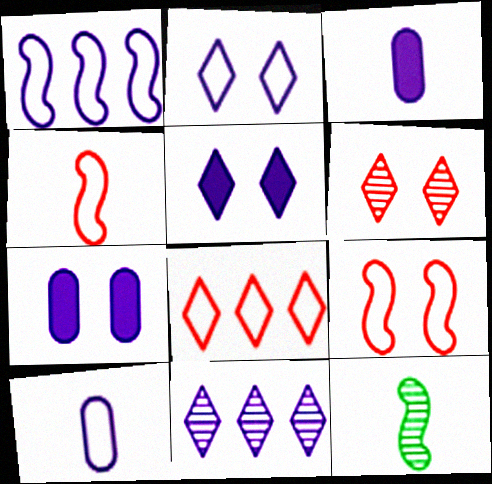[[1, 2, 10], 
[7, 8, 12]]